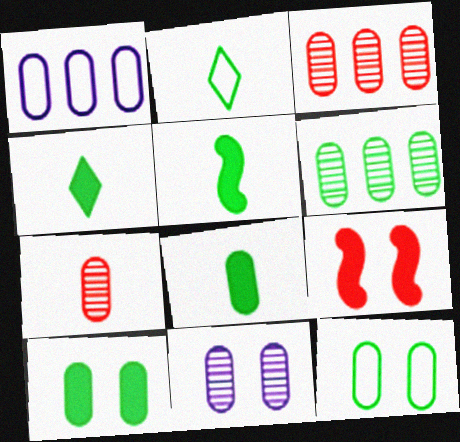[[1, 7, 10], 
[4, 5, 8], 
[6, 7, 11], 
[6, 8, 12]]